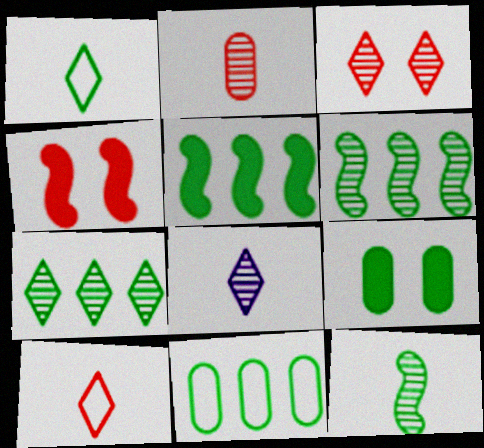[[1, 6, 9], 
[2, 8, 12], 
[3, 7, 8], 
[4, 8, 11], 
[5, 7, 11]]